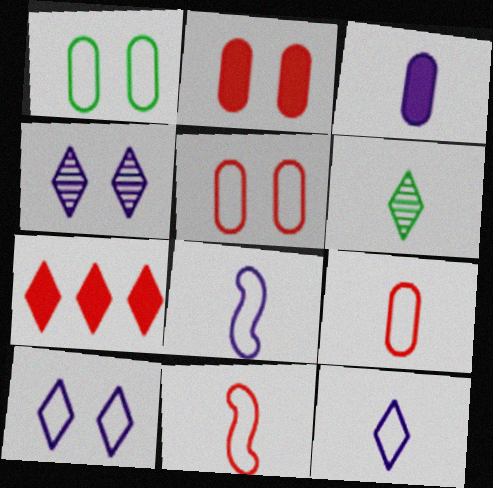[[3, 6, 11], 
[6, 7, 10]]